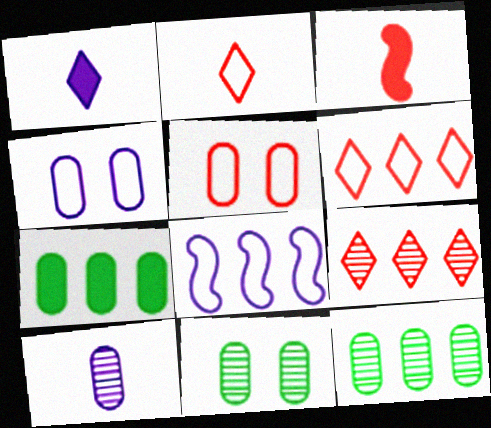[[3, 5, 9], 
[5, 7, 10], 
[7, 8, 9]]